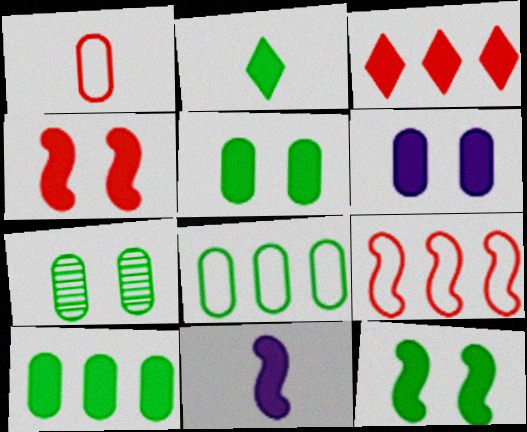[[2, 10, 12], 
[3, 5, 11]]